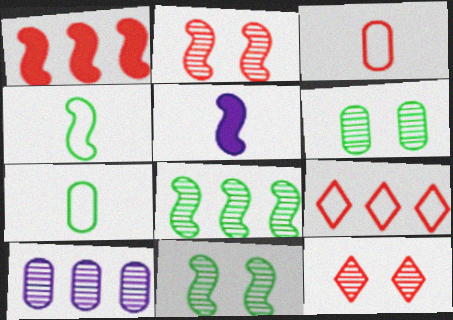[[1, 3, 12], 
[5, 6, 9]]